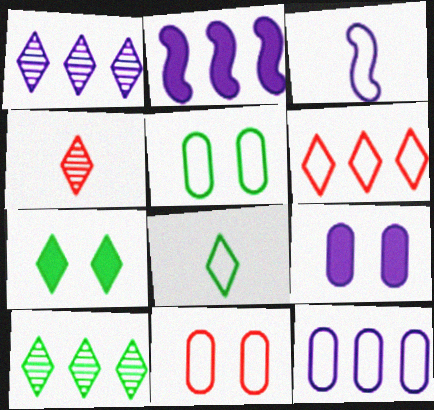[[1, 2, 12], 
[1, 3, 9], 
[2, 4, 5], 
[3, 5, 6], 
[7, 8, 10]]